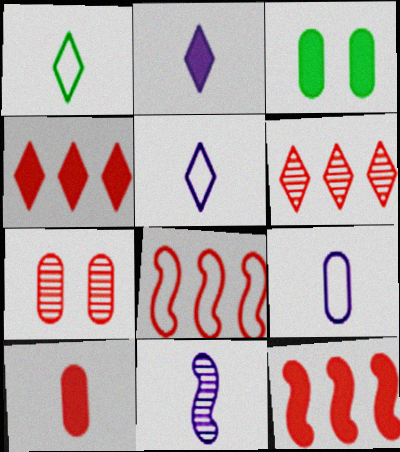[[1, 10, 11], 
[2, 3, 12], 
[2, 9, 11]]